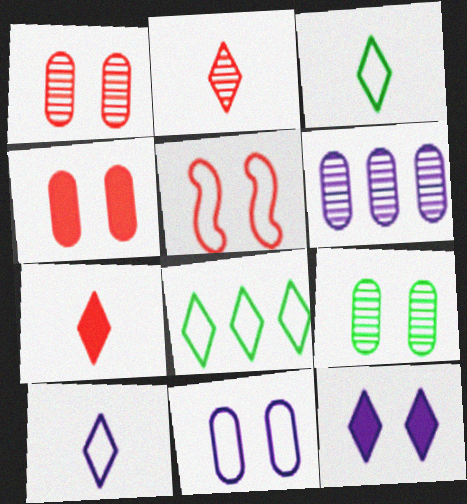[[2, 8, 12], 
[4, 9, 11], 
[5, 9, 12]]